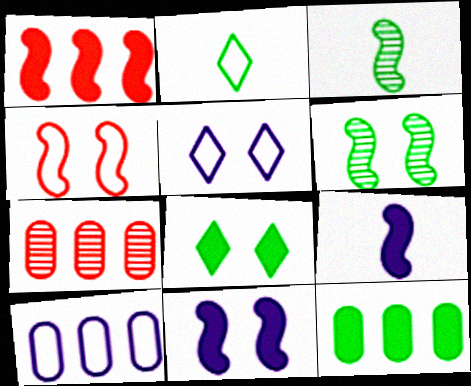[[2, 4, 10], 
[2, 6, 12], 
[2, 7, 11], 
[4, 6, 11], 
[7, 10, 12]]